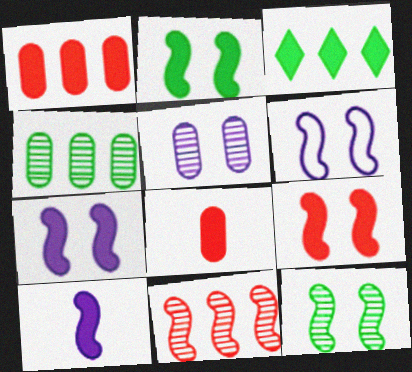[[2, 7, 9], 
[3, 7, 8], 
[6, 9, 12]]